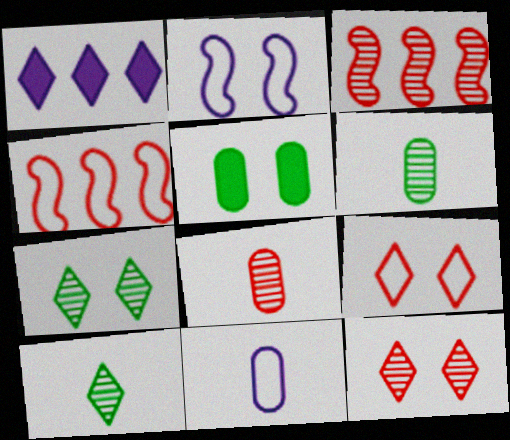[[1, 9, 10], 
[2, 5, 12], 
[3, 8, 12]]